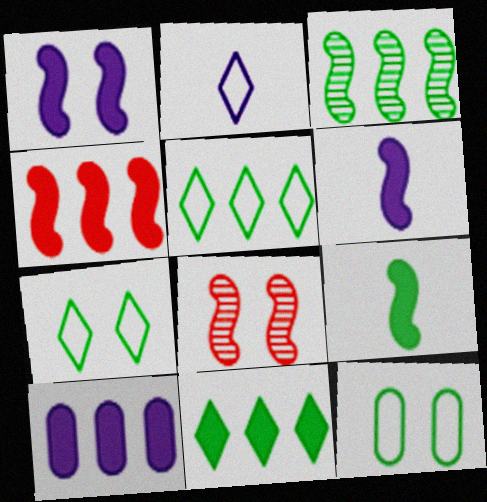[[1, 4, 9], 
[4, 10, 11]]